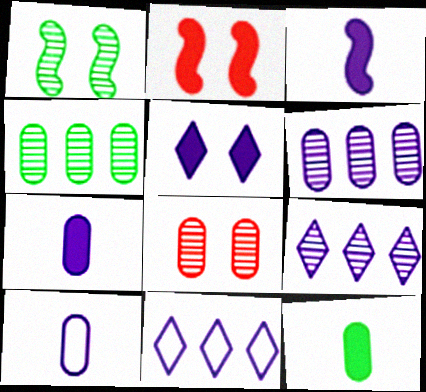[]